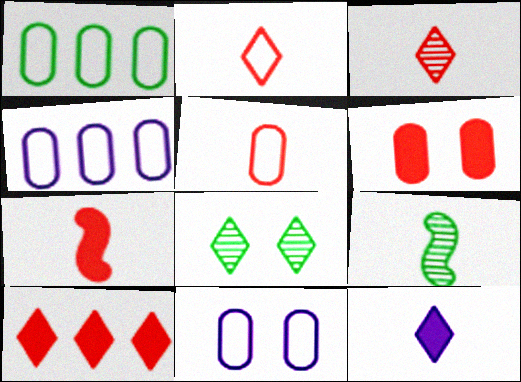[[1, 5, 11], 
[3, 5, 7], 
[4, 7, 8], 
[5, 9, 12], 
[6, 7, 10], 
[9, 10, 11]]